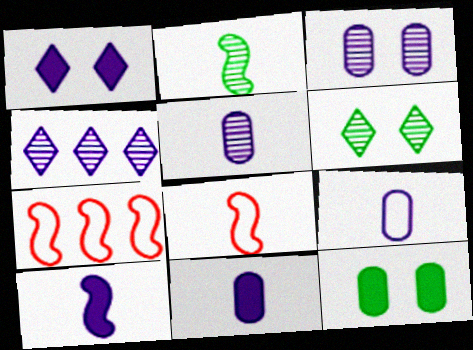[[2, 8, 10], 
[4, 8, 12], 
[5, 9, 11], 
[6, 7, 11]]